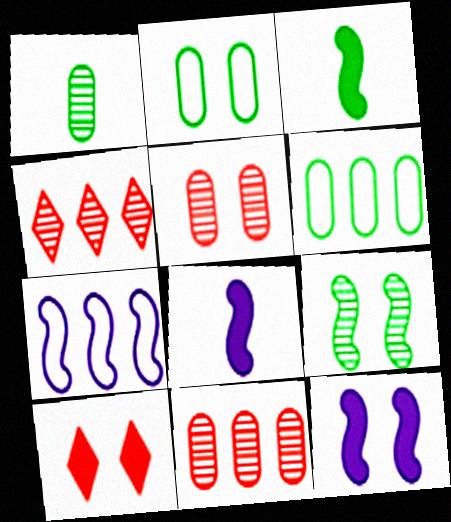[[1, 7, 10], 
[2, 4, 8]]